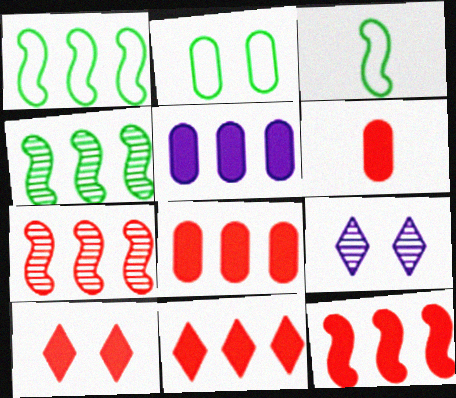[[1, 6, 9], 
[3, 8, 9], 
[6, 10, 12], 
[8, 11, 12]]